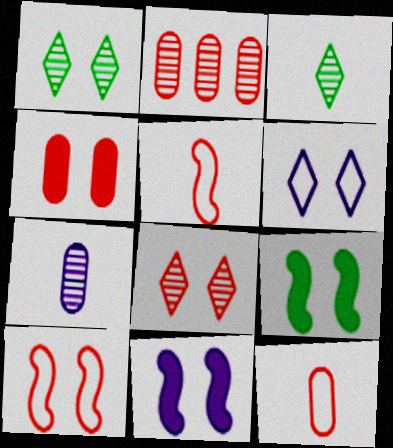[[2, 4, 12], 
[4, 8, 10]]